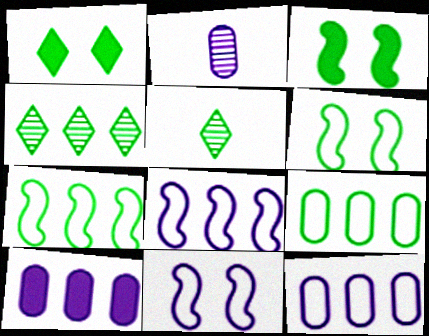[[3, 5, 9]]